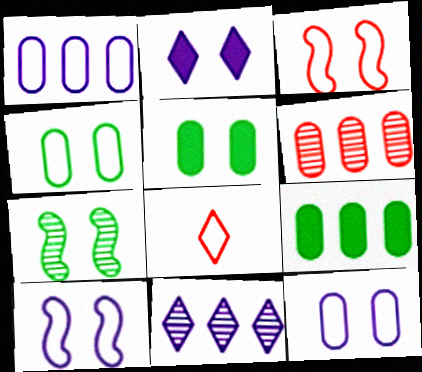[[1, 6, 9]]